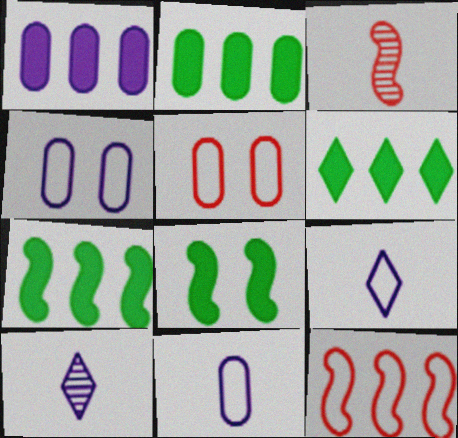[[2, 6, 7], 
[3, 4, 6], 
[5, 7, 10]]